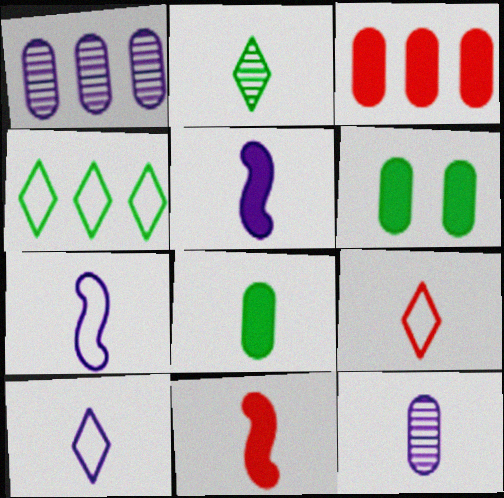[[5, 10, 12]]